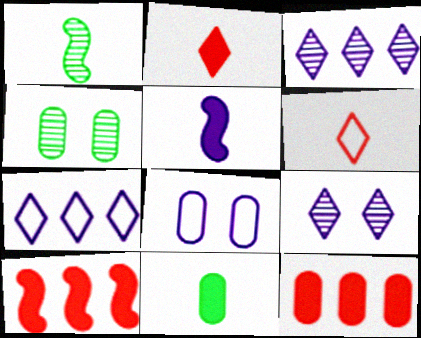[[2, 5, 11], 
[3, 5, 8]]